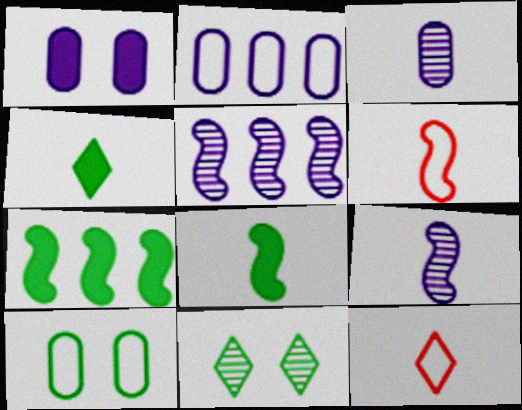[[1, 2, 3], 
[3, 4, 6], 
[3, 8, 12], 
[6, 8, 9]]